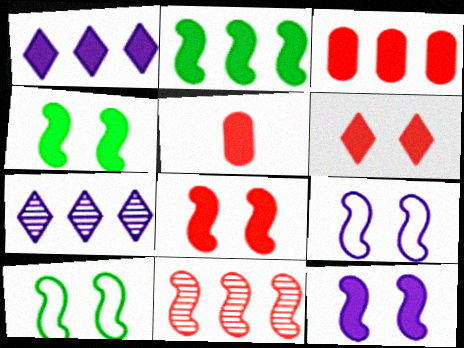[[1, 2, 3], 
[1, 4, 5], 
[4, 8, 12], 
[5, 7, 10]]